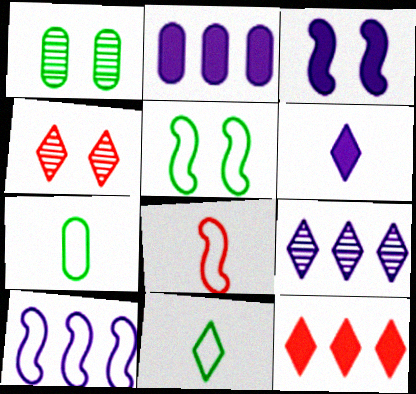[[2, 3, 6], 
[2, 9, 10], 
[5, 8, 10]]